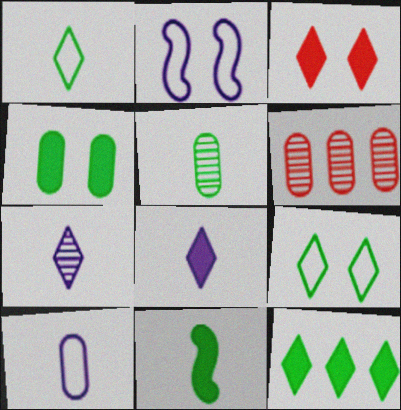[[1, 5, 11], 
[3, 8, 12], 
[4, 6, 10], 
[4, 11, 12]]